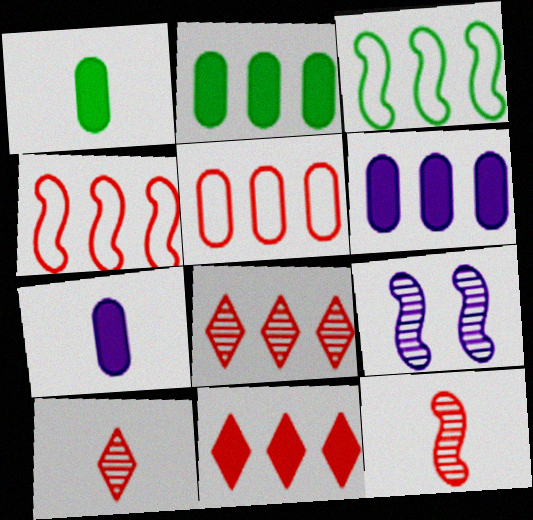[[3, 6, 8]]